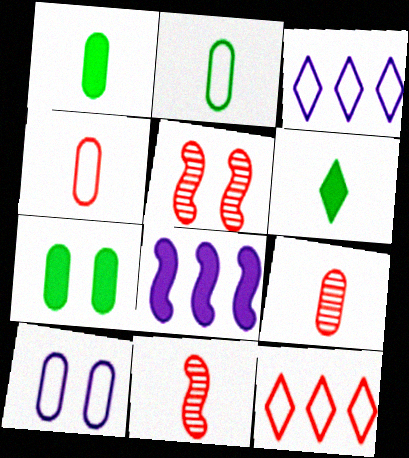[[1, 3, 5], 
[3, 7, 11]]